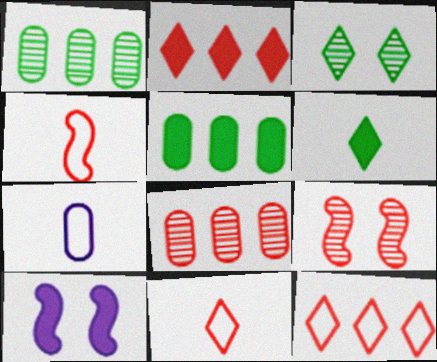[[1, 10, 11]]